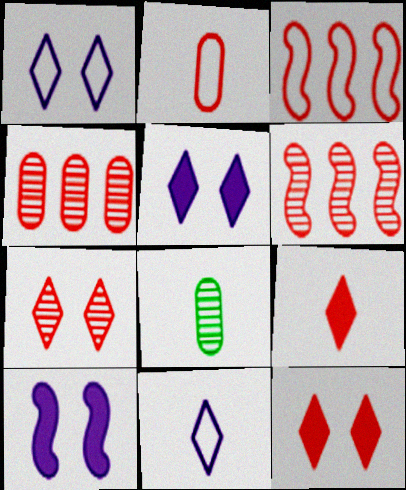[[2, 6, 12], 
[3, 5, 8]]